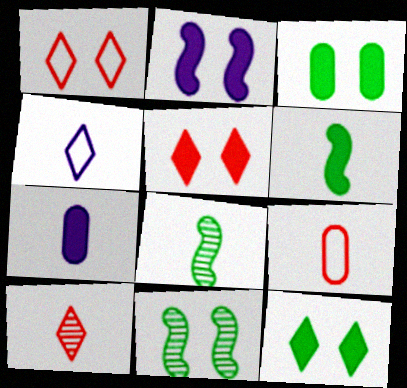[[2, 3, 5]]